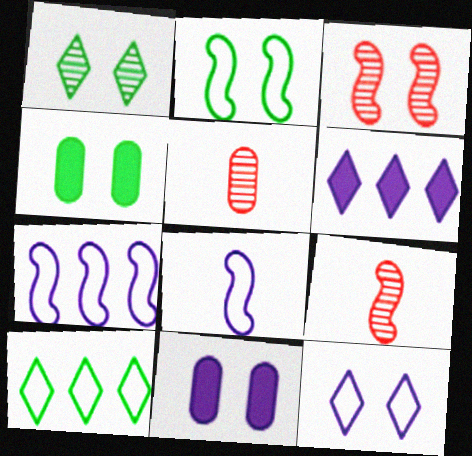[[1, 2, 4], 
[2, 5, 6], 
[3, 4, 12], 
[9, 10, 11]]